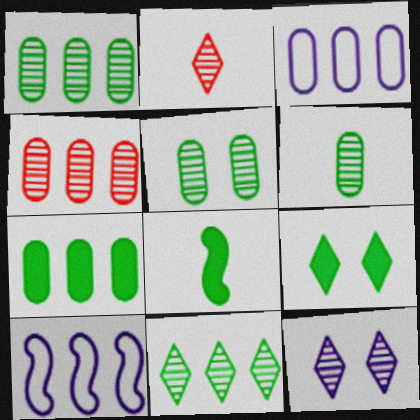[[1, 5, 6], 
[2, 11, 12], 
[3, 4, 7], 
[7, 8, 9]]